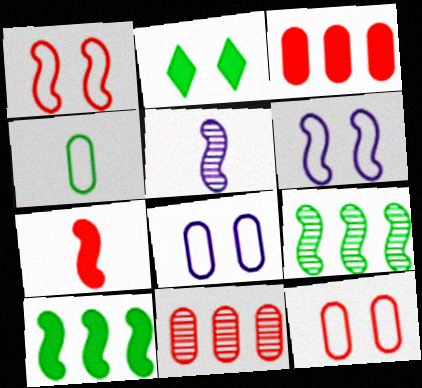[[1, 5, 10], 
[2, 4, 9], 
[6, 7, 9]]